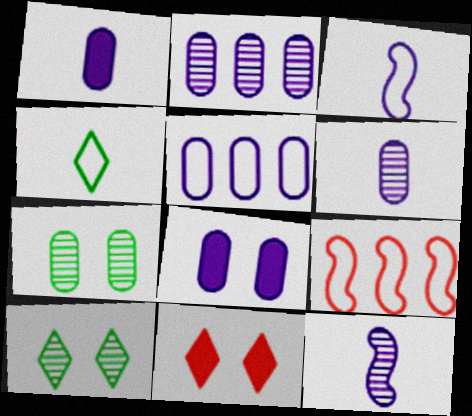[[1, 9, 10], 
[5, 6, 8]]